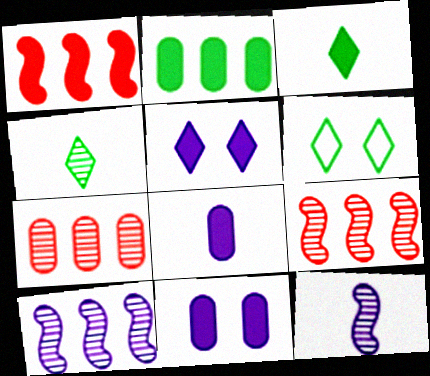[[1, 3, 11], 
[6, 8, 9]]